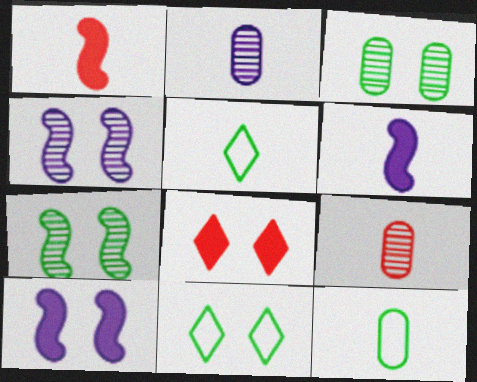[[1, 2, 5], 
[5, 6, 9]]